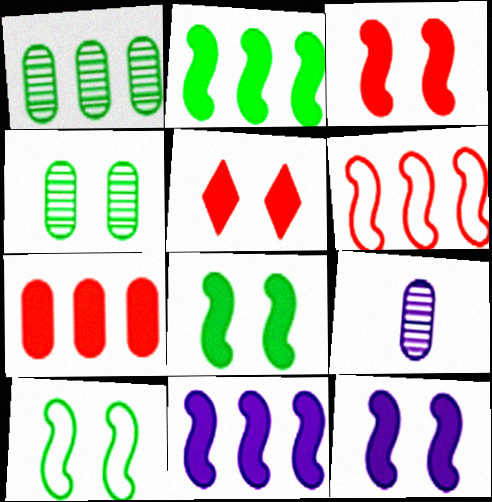[[3, 8, 12]]